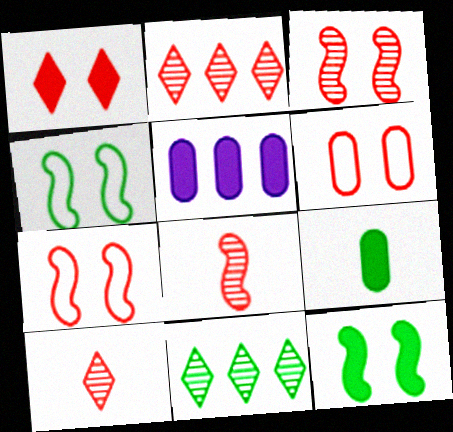[[1, 3, 6], 
[4, 5, 10], 
[4, 9, 11]]